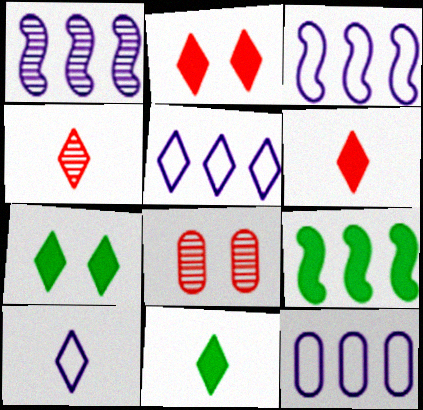[[3, 5, 12], 
[3, 8, 11], 
[4, 5, 7], 
[4, 10, 11], 
[8, 9, 10]]